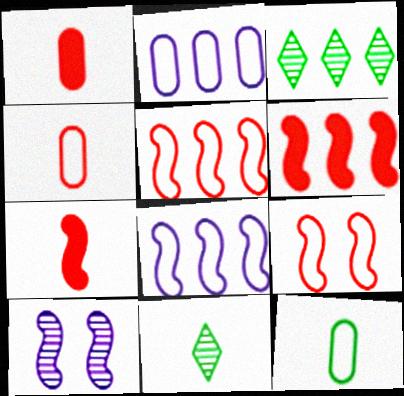[[2, 3, 6]]